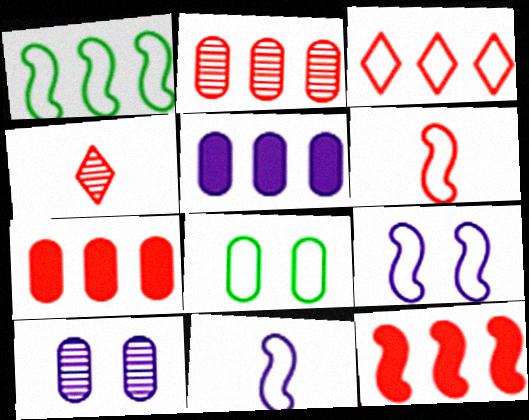[[1, 6, 9], 
[2, 3, 12], 
[3, 8, 11]]